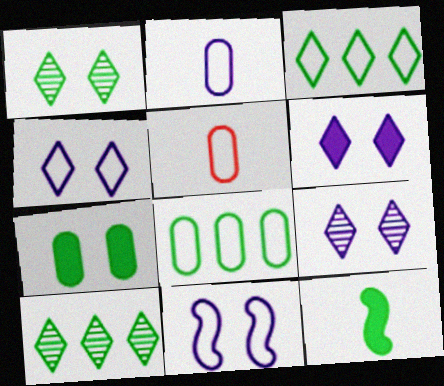[[1, 8, 12], 
[3, 5, 11], 
[4, 6, 9]]